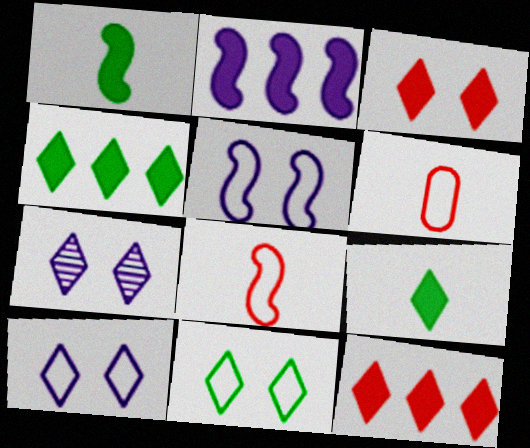[[3, 7, 11]]